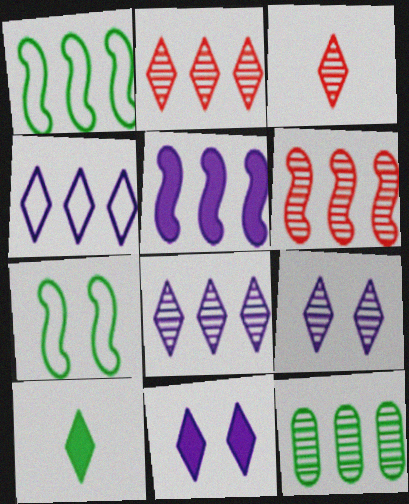[[1, 5, 6], 
[6, 8, 12], 
[7, 10, 12]]